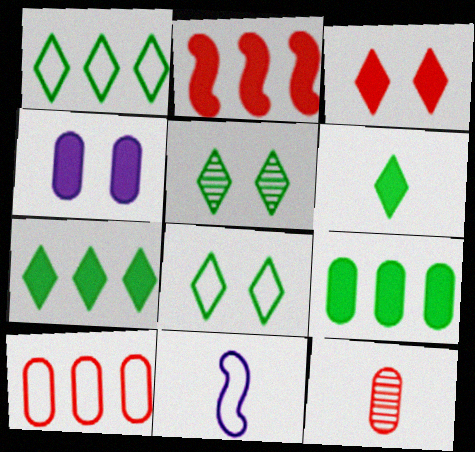[[1, 5, 6], 
[2, 4, 6], 
[6, 11, 12], 
[8, 10, 11]]